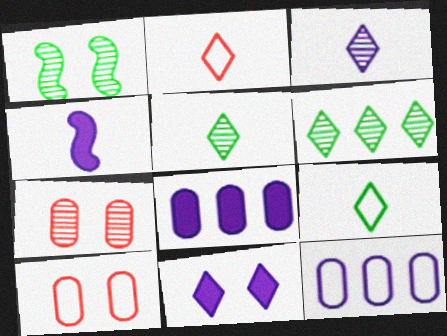[[1, 2, 8], 
[1, 10, 11], 
[2, 6, 11], 
[4, 6, 10], 
[4, 8, 11]]